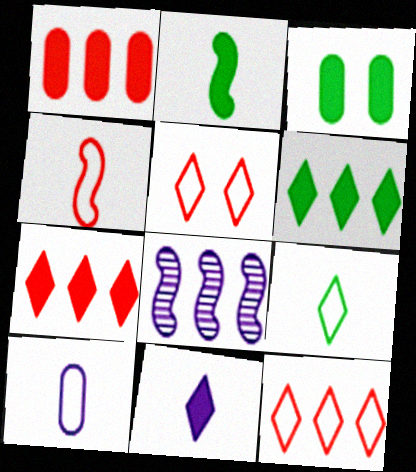[[2, 3, 6], 
[4, 9, 10]]